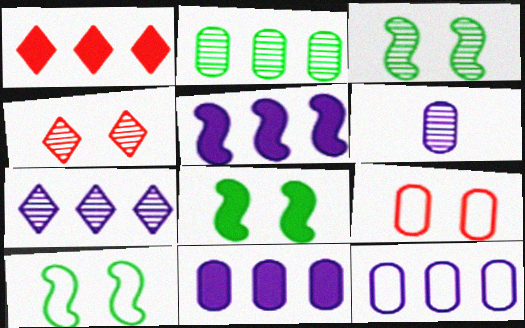[[1, 6, 10], 
[3, 8, 10], 
[5, 7, 12]]